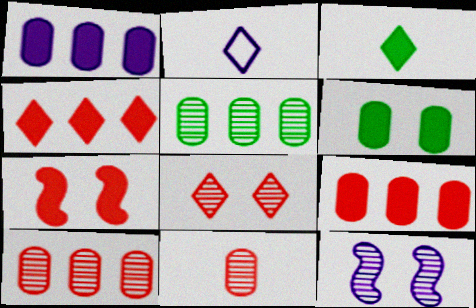[[1, 2, 12], 
[1, 3, 7], 
[2, 5, 7]]